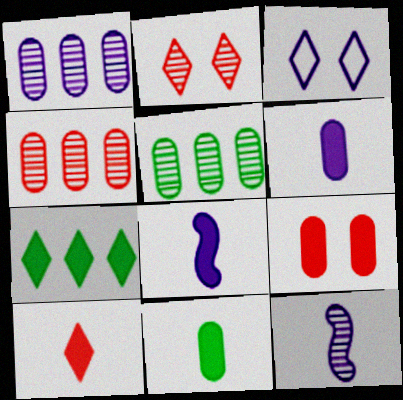[[1, 3, 8], 
[1, 4, 5], 
[2, 5, 12], 
[7, 8, 9], 
[8, 10, 11]]